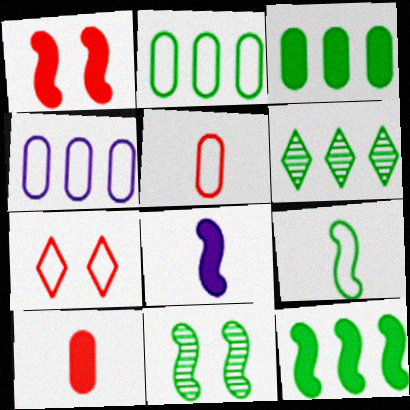[[1, 8, 12], 
[2, 6, 12], 
[4, 7, 9], 
[9, 11, 12]]